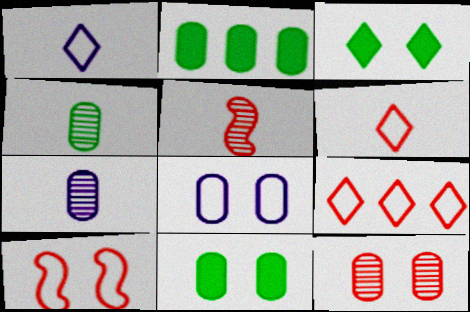[[8, 11, 12]]